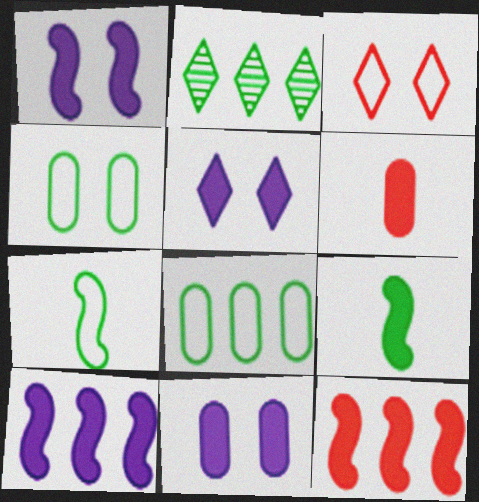[[1, 5, 11], 
[1, 9, 12], 
[2, 4, 9]]